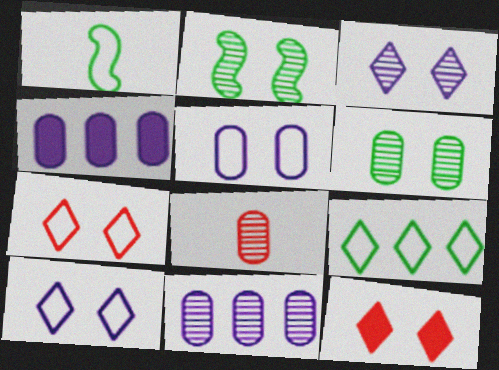[[1, 11, 12], 
[2, 5, 12], 
[6, 8, 11]]